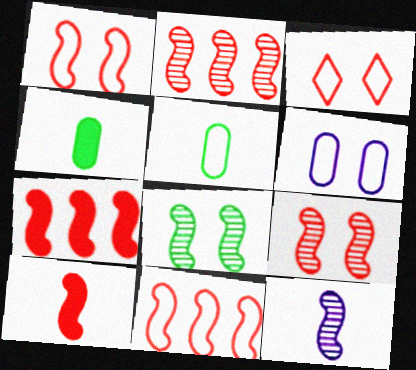[[1, 2, 10], 
[2, 7, 11], 
[2, 8, 12], 
[9, 10, 11]]